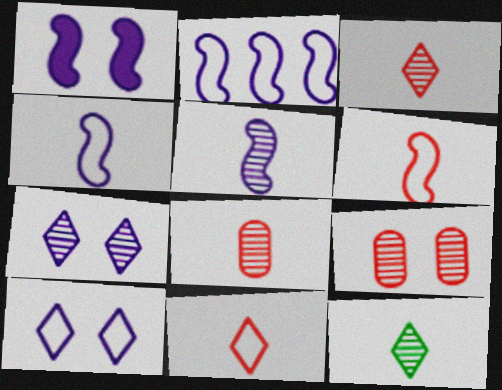[[1, 2, 5], 
[5, 8, 12]]